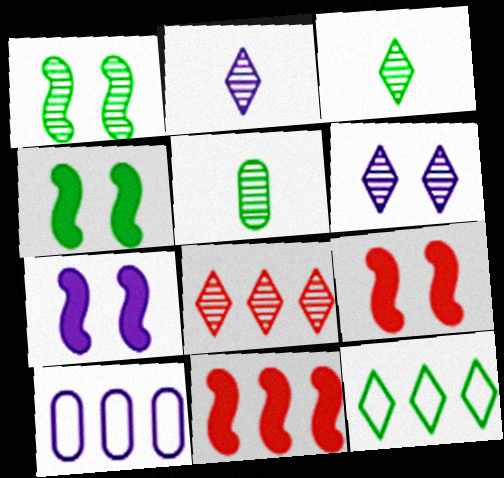[[2, 7, 10], 
[3, 6, 8], 
[3, 9, 10], 
[4, 5, 12], 
[4, 7, 9]]